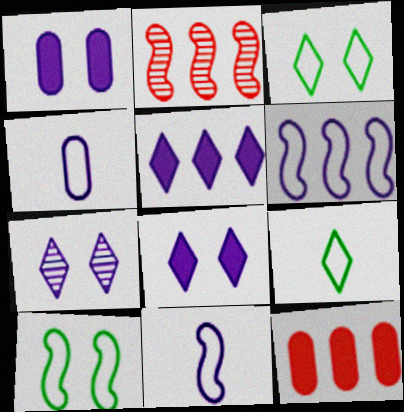[[1, 2, 9]]